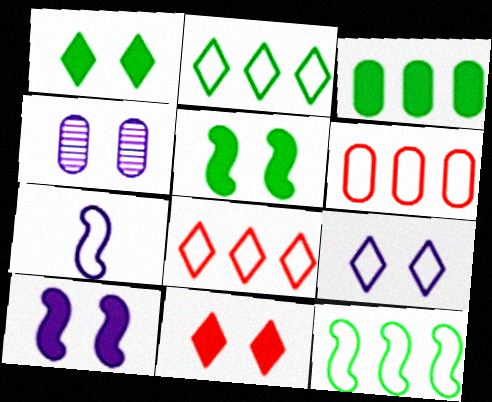[[4, 9, 10]]